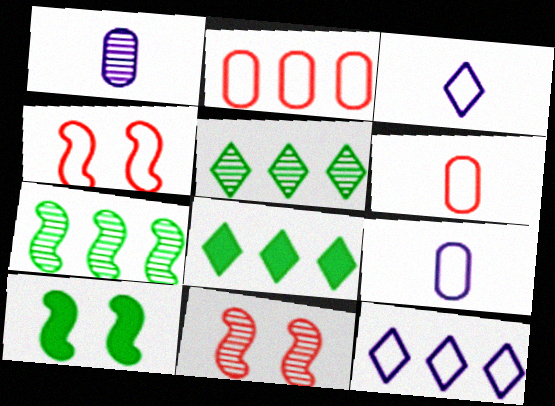[[1, 4, 8], 
[1, 5, 11], 
[8, 9, 11]]